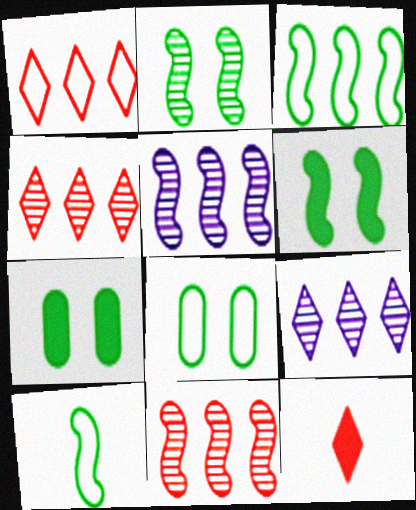[[5, 8, 12]]